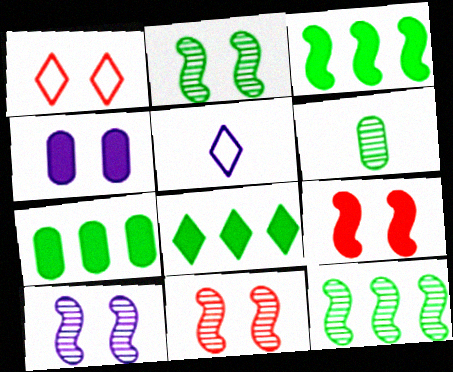[[1, 2, 4], 
[2, 10, 11], 
[3, 7, 8], 
[5, 7, 11]]